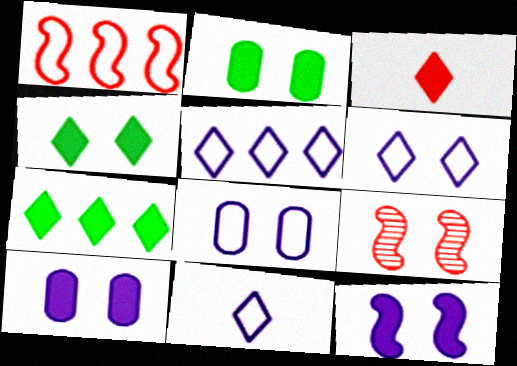[[2, 6, 9], 
[4, 8, 9], 
[5, 6, 11]]